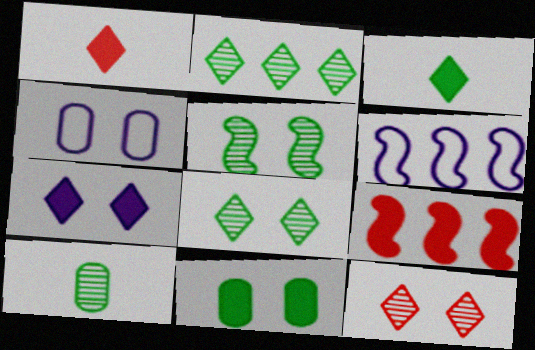[[2, 5, 10]]